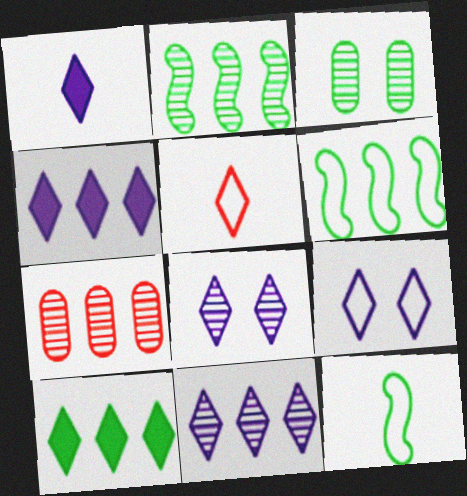[[1, 9, 11], 
[2, 7, 11], 
[3, 10, 12], 
[4, 6, 7], 
[5, 8, 10]]